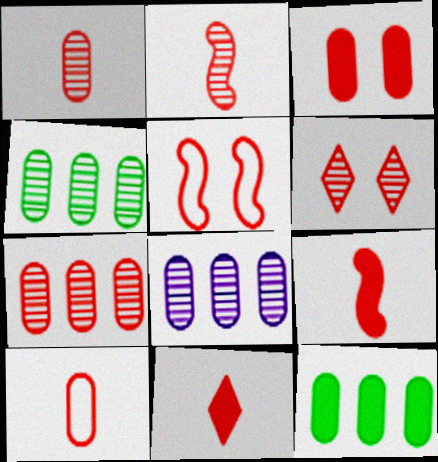[[2, 6, 7], 
[2, 10, 11], 
[3, 5, 6], 
[3, 7, 10], 
[4, 7, 8], 
[5, 7, 11]]